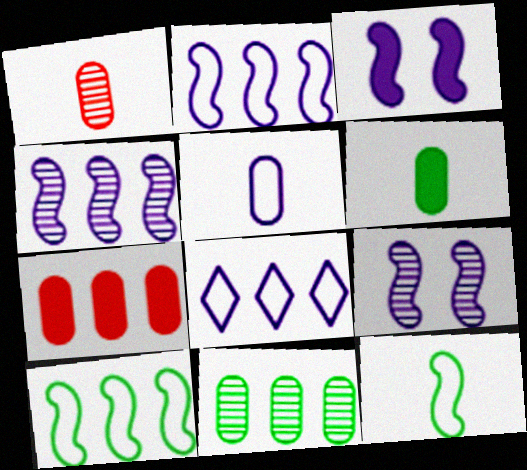[[1, 5, 6]]